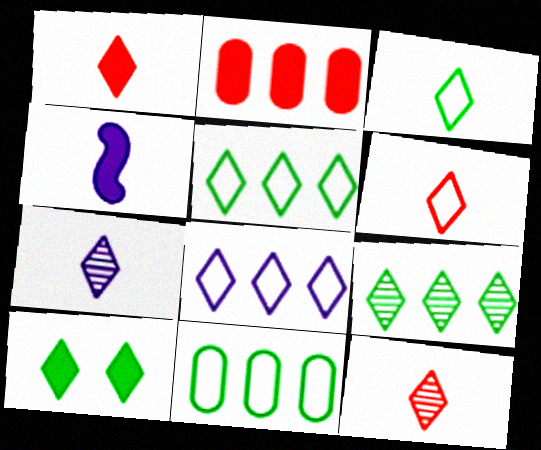[[1, 3, 7], 
[1, 6, 12], 
[2, 4, 10], 
[3, 9, 10], 
[8, 10, 12]]